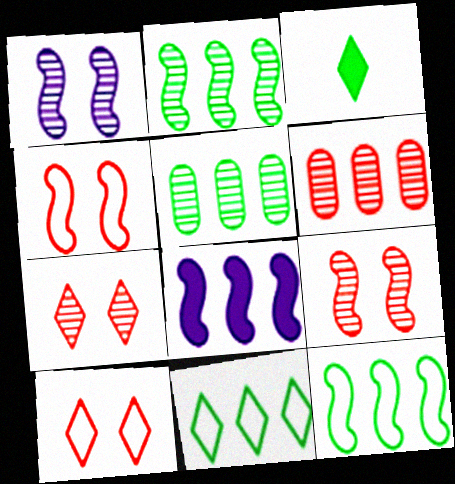[[6, 8, 11]]